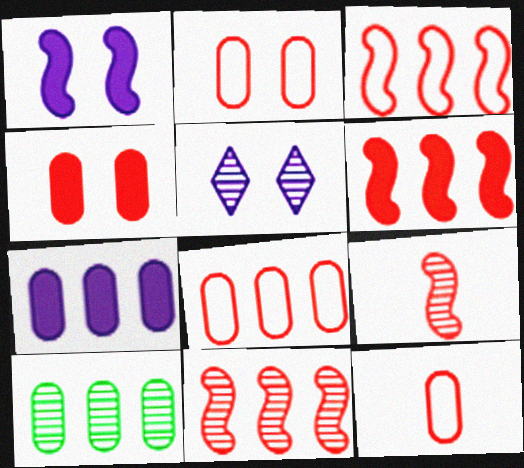[[2, 8, 12], 
[3, 6, 11], 
[5, 9, 10], 
[7, 8, 10]]